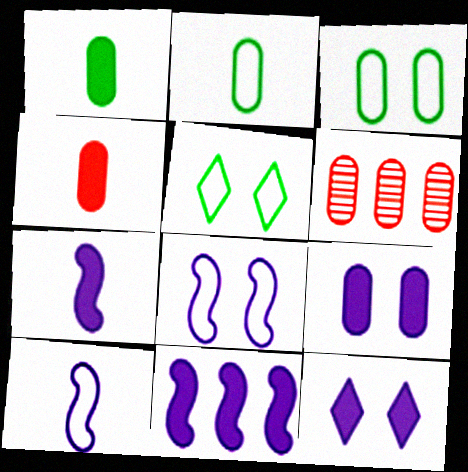[[2, 6, 9], 
[5, 6, 7]]